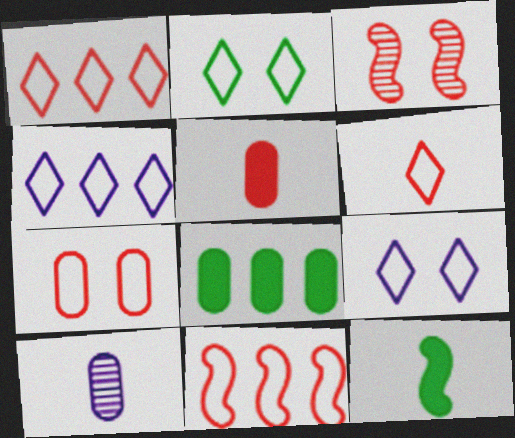[[1, 3, 5], 
[2, 4, 6], 
[6, 7, 11], 
[6, 10, 12], 
[7, 8, 10]]